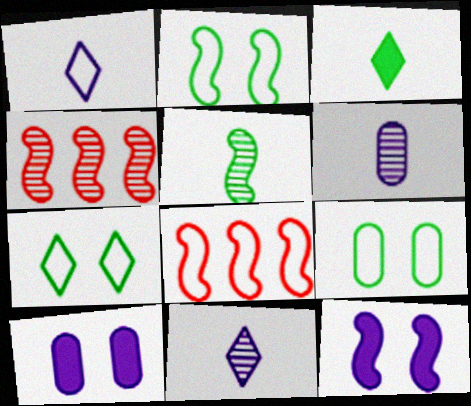[[1, 8, 9], 
[2, 7, 9], 
[5, 8, 12]]